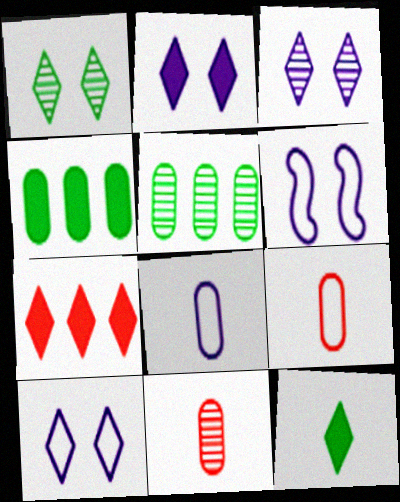[[2, 3, 10], 
[2, 7, 12]]